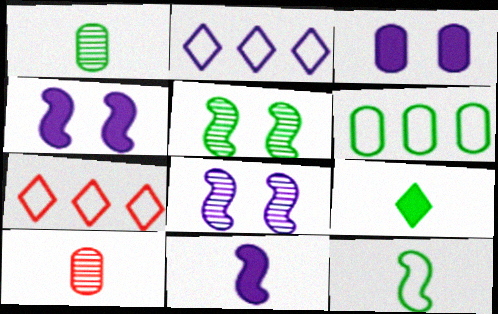[[1, 4, 7], 
[1, 9, 12], 
[3, 6, 10], 
[5, 6, 9]]